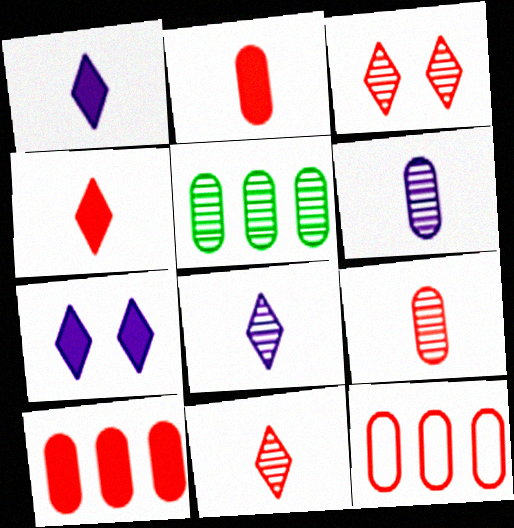[]